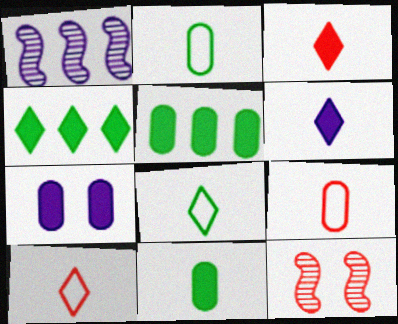[]